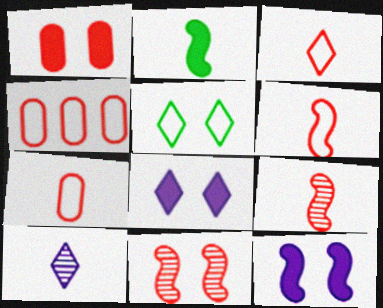[[2, 7, 10], 
[3, 6, 7]]